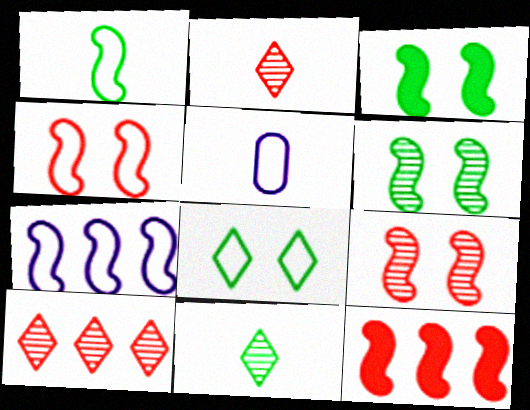[[1, 4, 7], 
[3, 5, 10]]